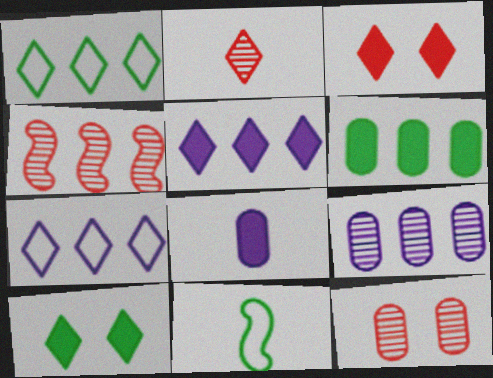[[2, 4, 12], 
[2, 7, 10], 
[2, 8, 11], 
[3, 9, 11], 
[4, 6, 7], 
[5, 11, 12]]